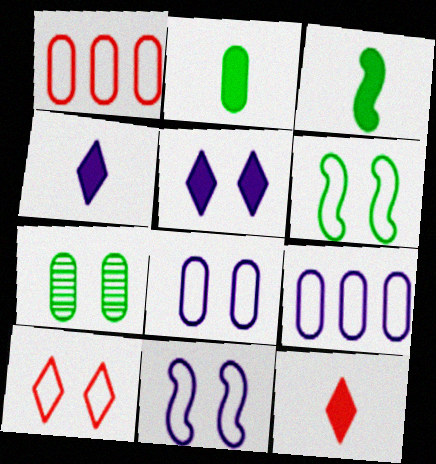[[6, 8, 10]]